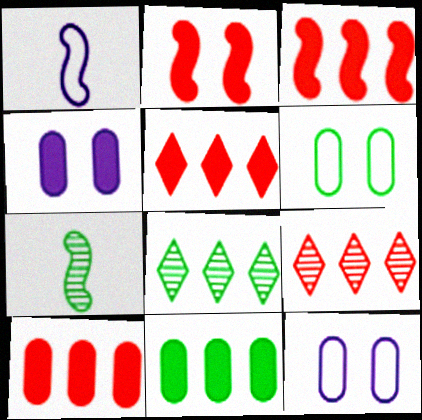[[3, 5, 10], 
[5, 7, 12]]